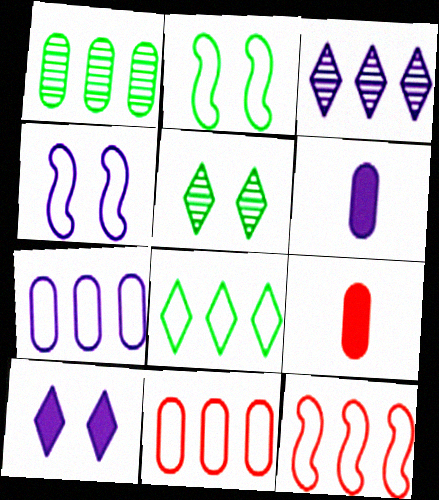[[2, 3, 9], 
[3, 4, 6], 
[5, 6, 12], 
[7, 8, 12]]